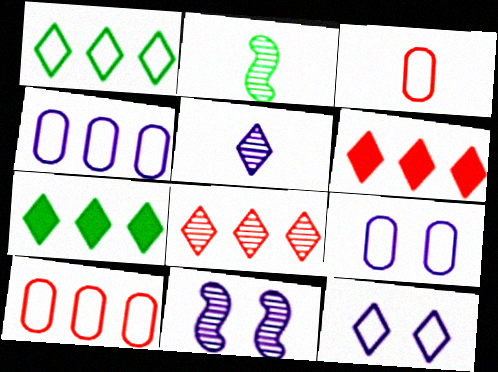[[2, 6, 9], 
[3, 7, 11]]